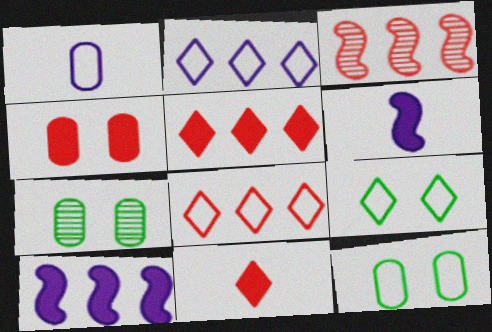[[6, 7, 8]]